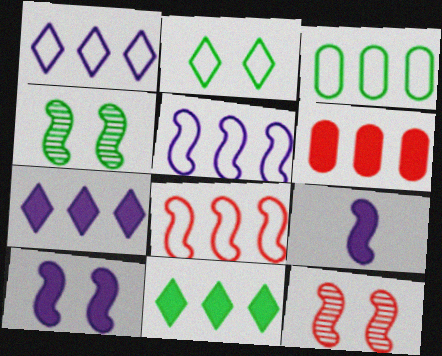[[1, 3, 8], 
[4, 8, 9]]